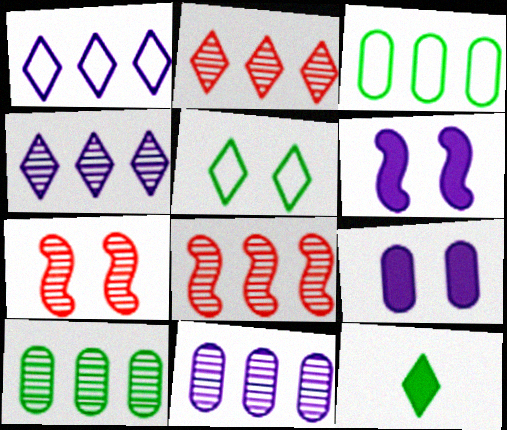[[4, 8, 10], 
[5, 7, 9]]